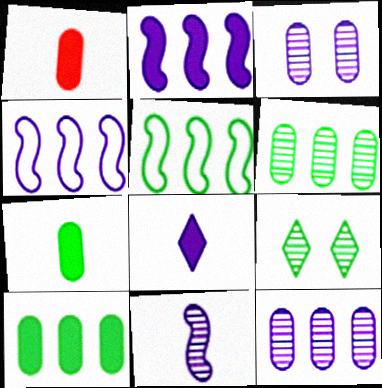[[1, 4, 9], 
[3, 4, 8], 
[5, 7, 9]]